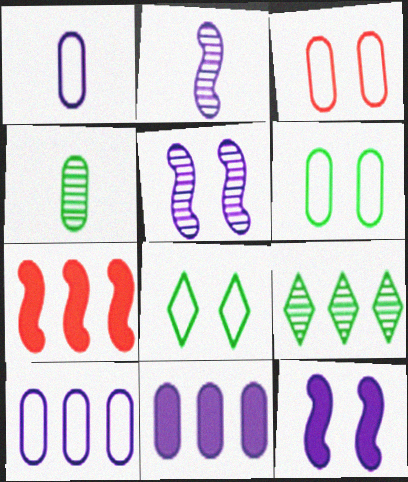[[3, 4, 11], 
[7, 9, 10]]